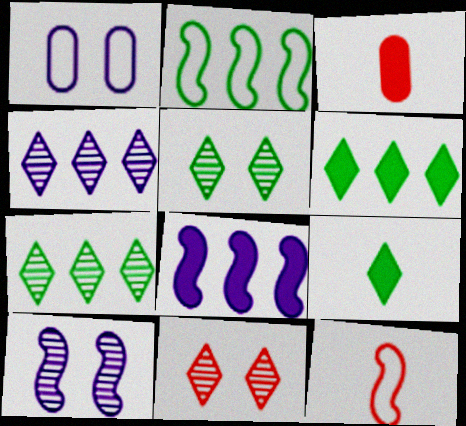[]